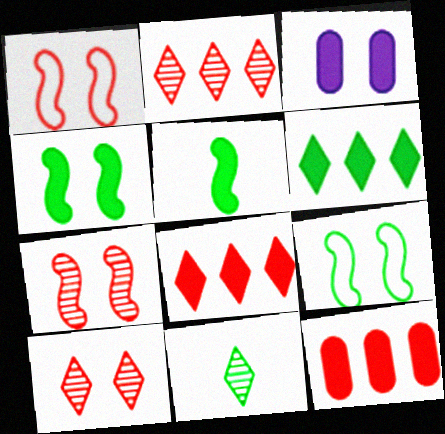[[3, 5, 8], 
[3, 9, 10]]